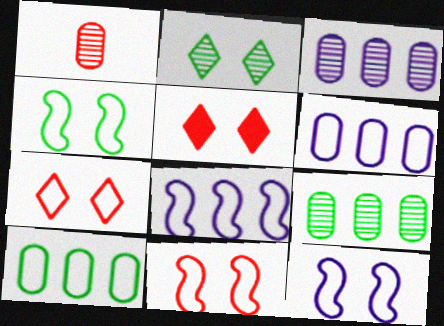[[4, 11, 12]]